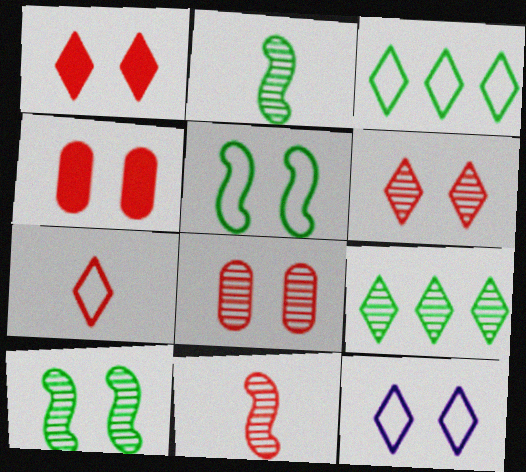[[3, 7, 12], 
[4, 10, 12]]